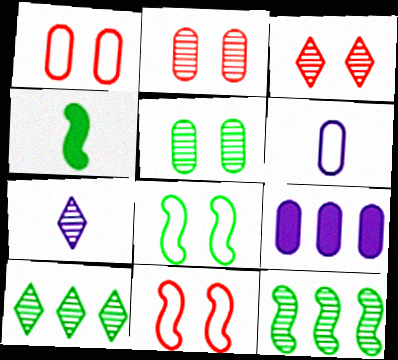[[2, 7, 12], 
[3, 7, 10], 
[4, 8, 12]]